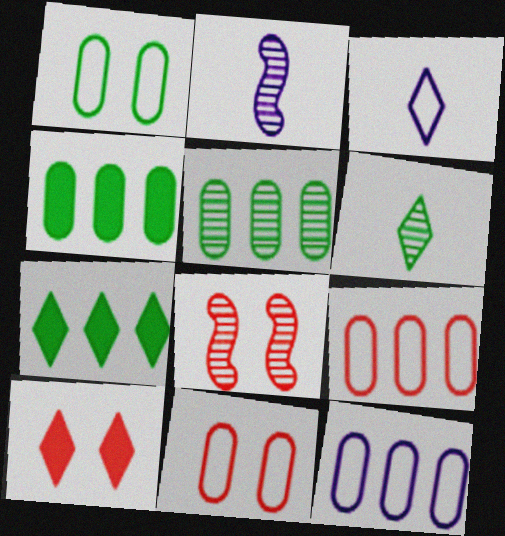[[2, 7, 11], 
[3, 4, 8], 
[8, 10, 11]]